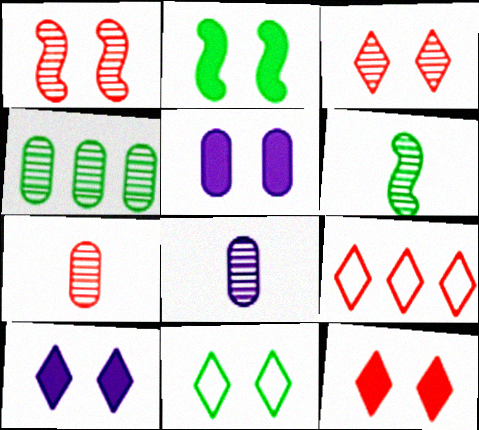[[1, 5, 11], 
[2, 5, 12], 
[2, 8, 9], 
[3, 10, 11], 
[5, 6, 9]]